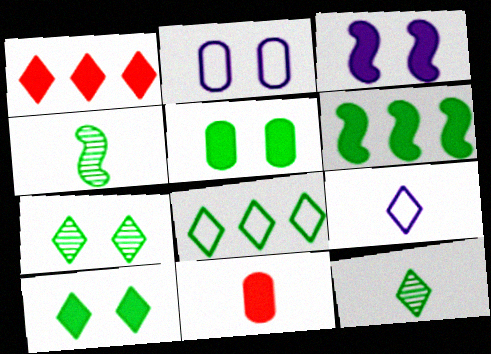[[1, 2, 4], 
[1, 7, 9], 
[4, 5, 8], 
[4, 9, 11], 
[8, 10, 12]]